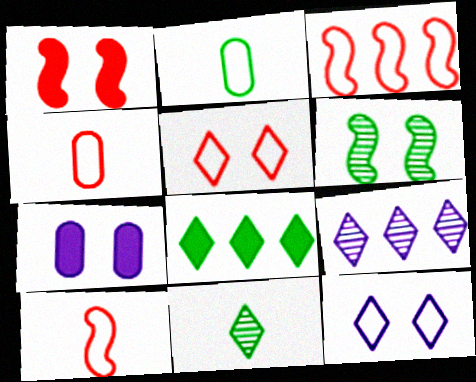[[1, 2, 9], 
[2, 3, 12], 
[2, 6, 8], 
[3, 4, 5], 
[3, 7, 11], 
[5, 6, 7]]